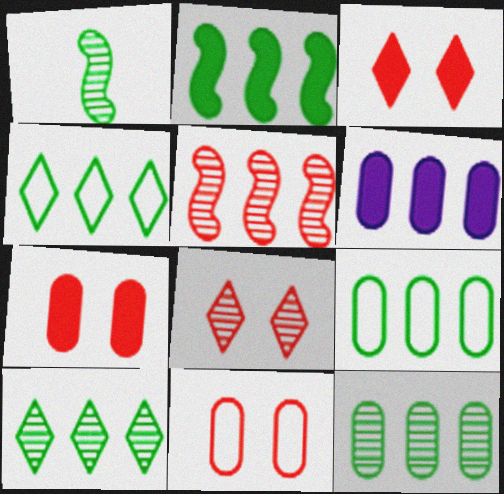[[2, 4, 12], 
[2, 9, 10], 
[4, 5, 6]]